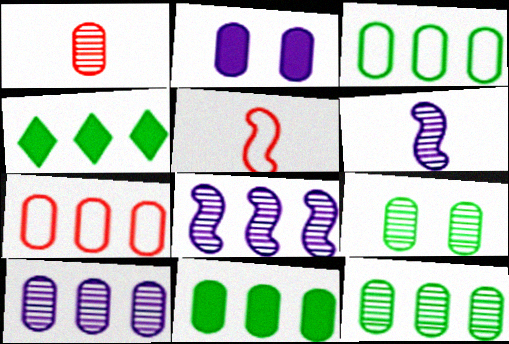[[1, 2, 3], 
[1, 9, 10], 
[3, 11, 12], 
[4, 7, 8], 
[7, 10, 11]]